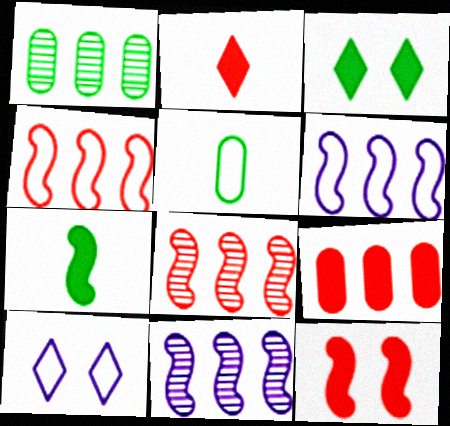[[2, 9, 12], 
[4, 5, 10]]